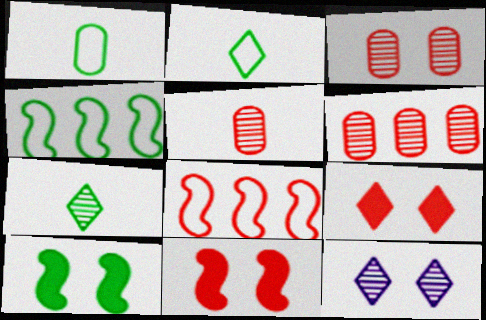[[3, 5, 6], 
[5, 8, 9]]